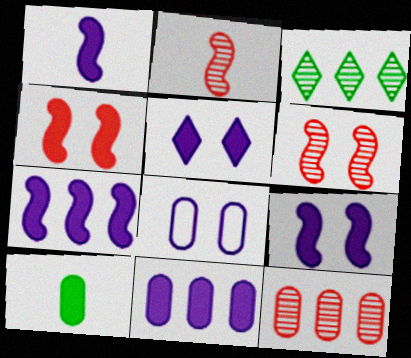[[1, 5, 11], 
[1, 7, 9], 
[8, 10, 12]]